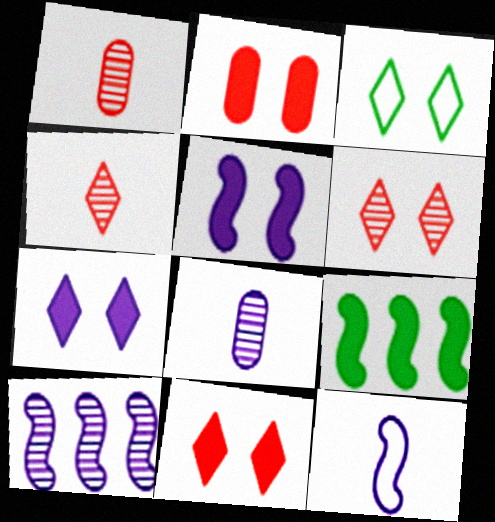[[3, 6, 7], 
[5, 10, 12]]